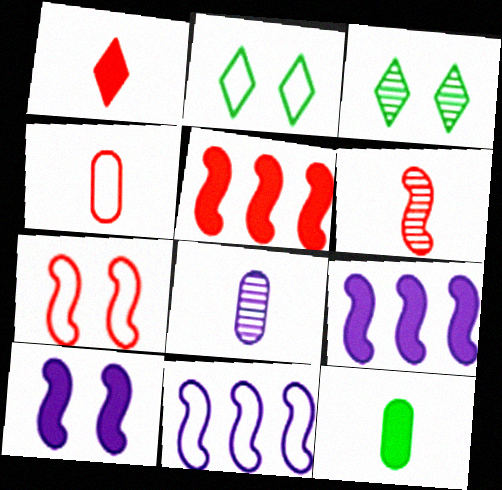[[1, 4, 6], 
[2, 4, 11], 
[2, 5, 8], 
[3, 4, 9], 
[4, 8, 12], 
[5, 6, 7]]